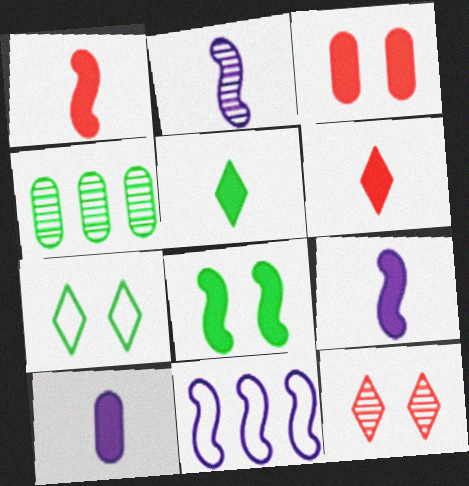[[1, 5, 10], 
[2, 4, 12]]